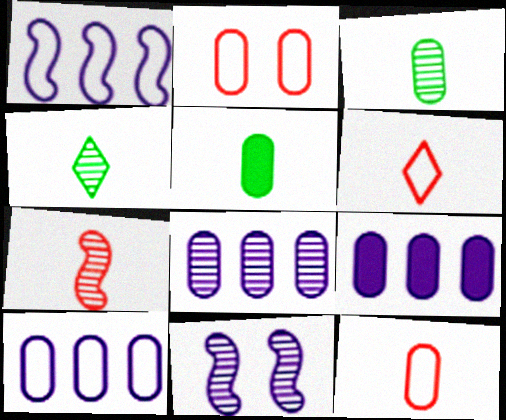[[2, 3, 9], 
[2, 5, 8], 
[8, 9, 10]]